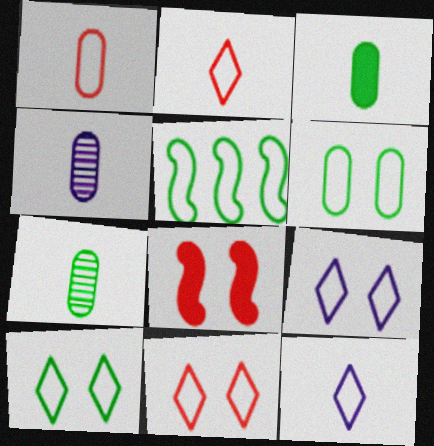[[1, 3, 4], 
[1, 5, 9], 
[9, 10, 11]]